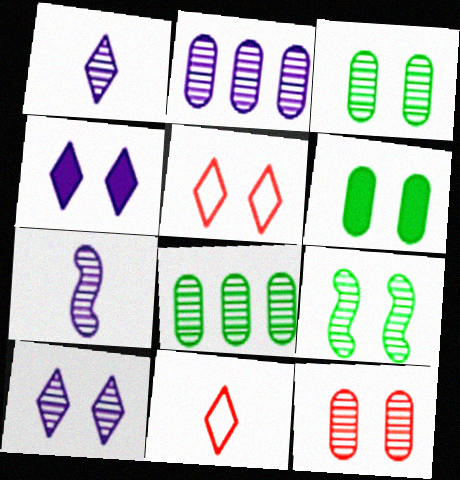[[2, 7, 10], 
[9, 10, 12]]